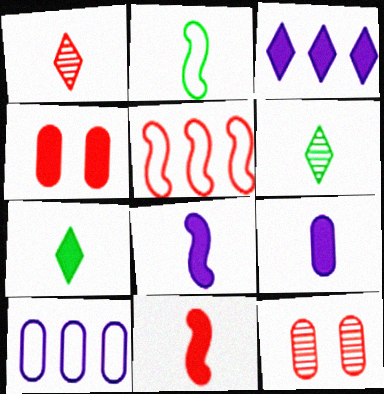[[1, 2, 9], 
[1, 4, 5], 
[2, 3, 12], 
[7, 9, 11]]